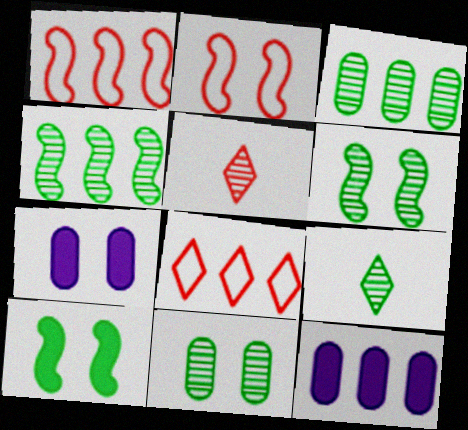[[1, 7, 9], 
[2, 9, 12], 
[3, 6, 9], 
[4, 8, 12], 
[4, 9, 11]]